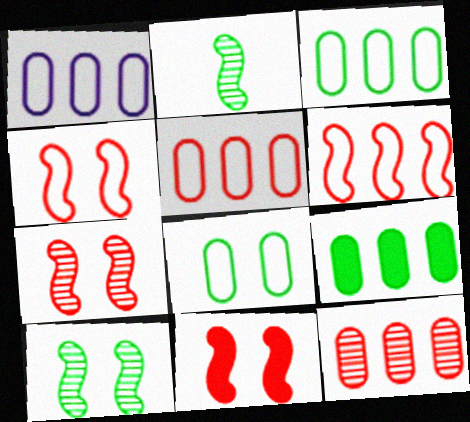[[1, 3, 5], 
[1, 9, 12], 
[4, 7, 11]]